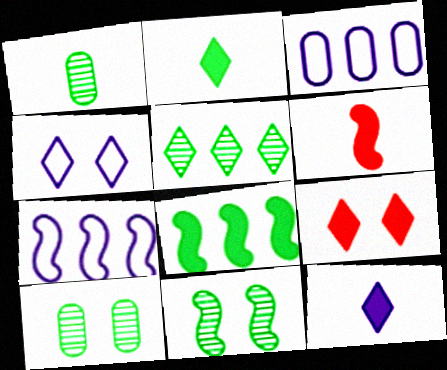[[1, 5, 11], 
[1, 7, 9], 
[6, 7, 11]]